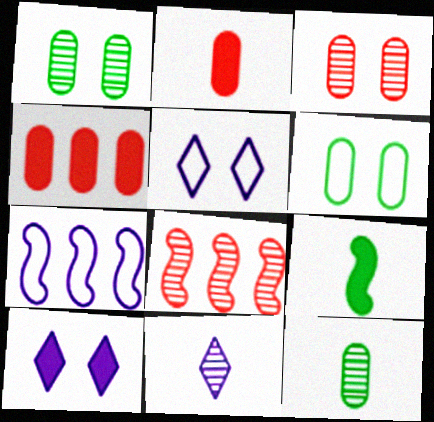[[1, 8, 11], 
[4, 9, 10]]